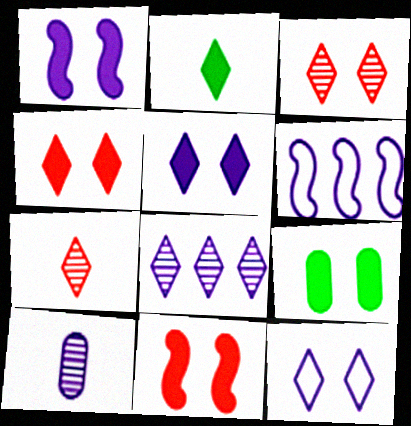[[1, 4, 9], 
[5, 6, 10], 
[5, 9, 11], 
[6, 7, 9]]